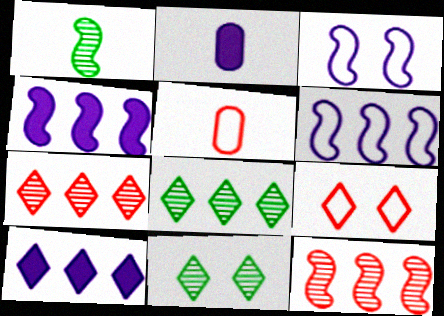[[4, 5, 11]]